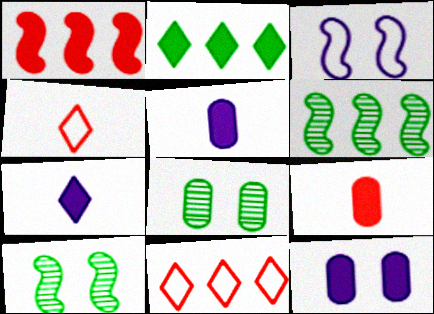[[4, 6, 12], 
[5, 10, 11]]